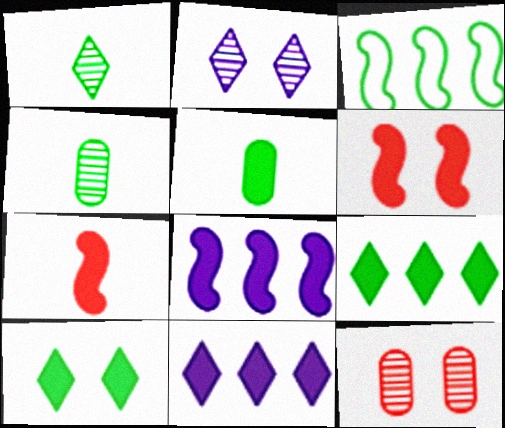[[3, 4, 10], 
[5, 6, 11]]